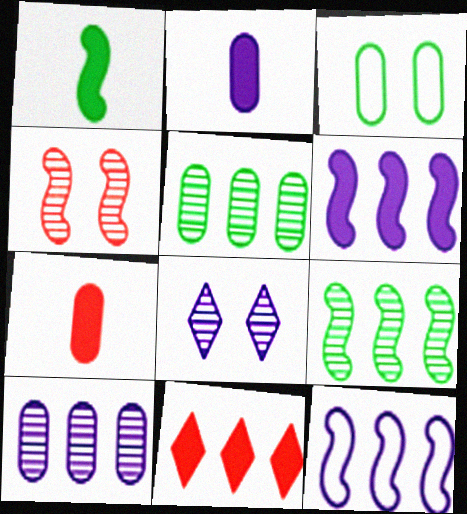[[1, 4, 12], 
[2, 8, 12], 
[3, 7, 10], 
[5, 11, 12]]